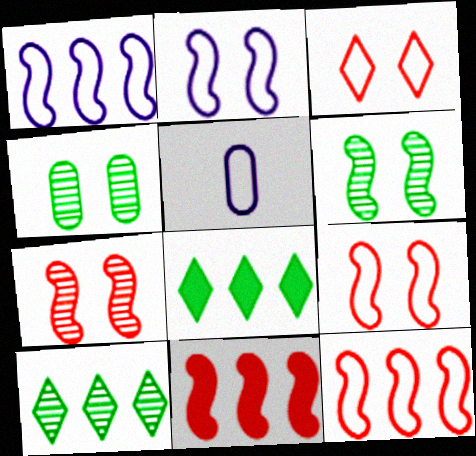[[5, 7, 8]]